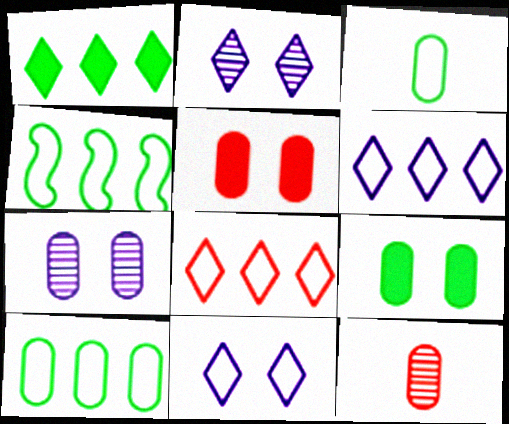[]